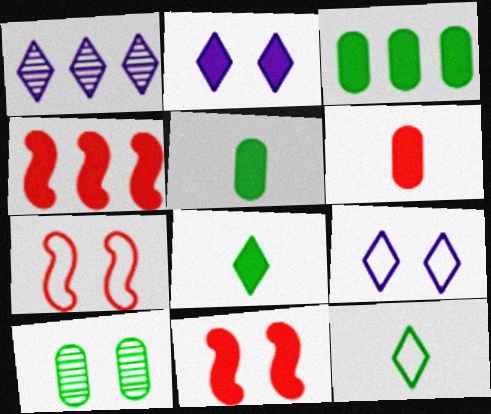[[1, 5, 7], 
[2, 4, 5], 
[2, 7, 10], 
[9, 10, 11]]